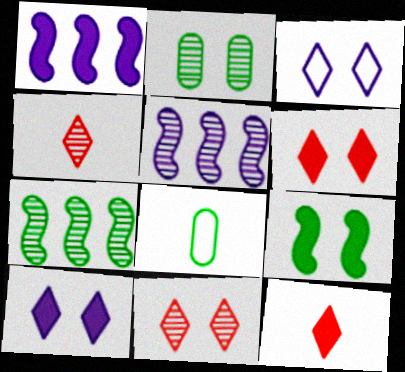[[1, 8, 11], 
[2, 4, 5], 
[5, 6, 8]]